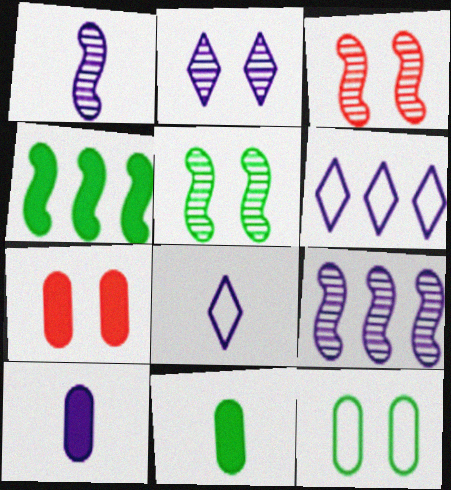[[1, 8, 10], 
[3, 6, 11]]